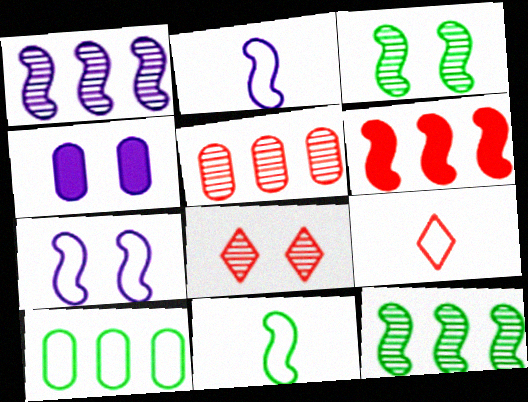[[2, 3, 6], 
[4, 9, 12], 
[7, 9, 10]]